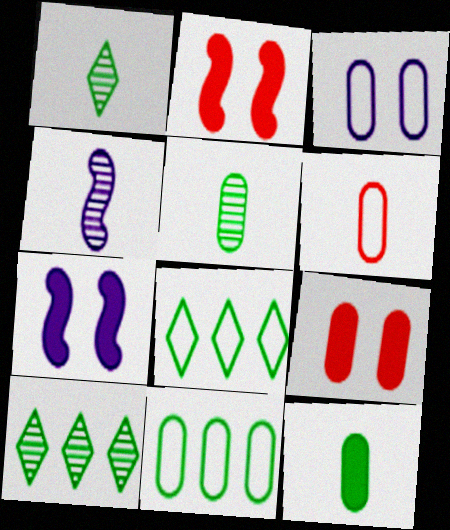[[3, 6, 11], 
[4, 8, 9], 
[6, 7, 10]]